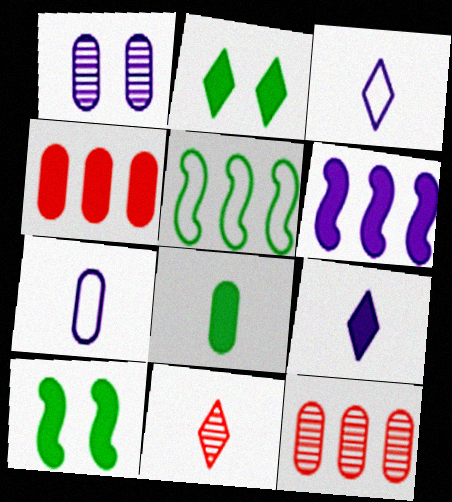[[1, 3, 6], 
[3, 10, 12], 
[4, 9, 10]]